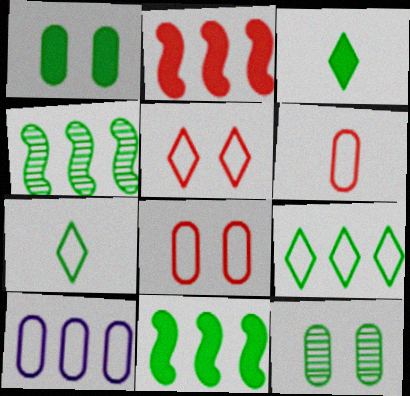[[1, 3, 11], 
[1, 4, 7], 
[7, 11, 12]]